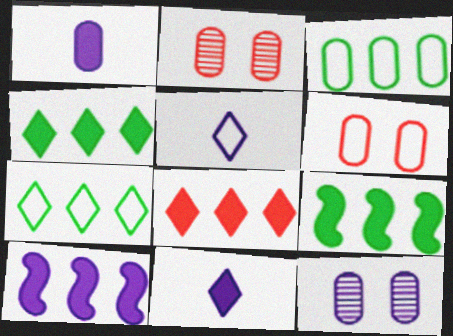[[1, 2, 3], 
[2, 5, 9], 
[5, 10, 12]]